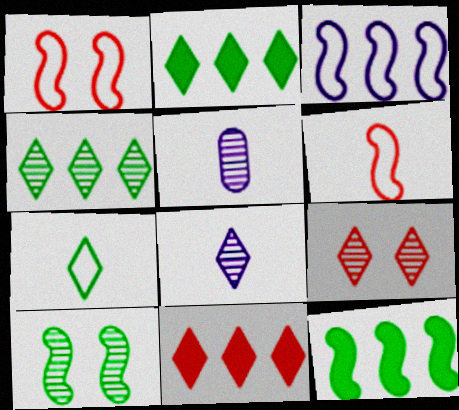[[1, 2, 5], 
[4, 8, 9]]